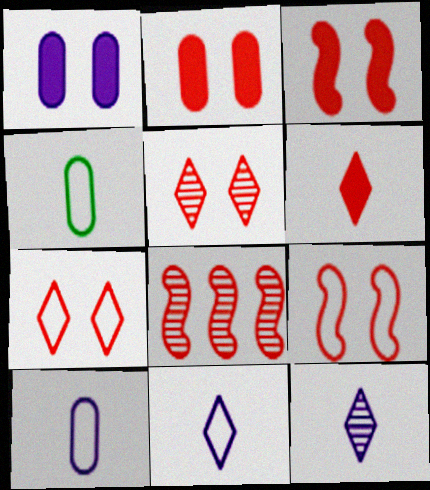[[2, 5, 9]]